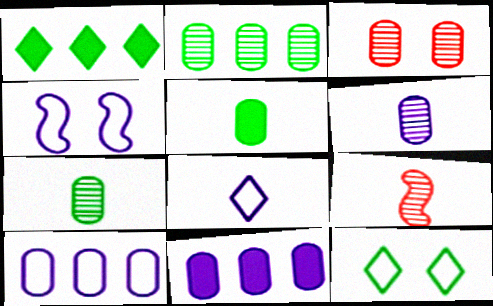[[2, 3, 6], 
[3, 5, 10], 
[4, 8, 10], 
[5, 8, 9], 
[9, 11, 12]]